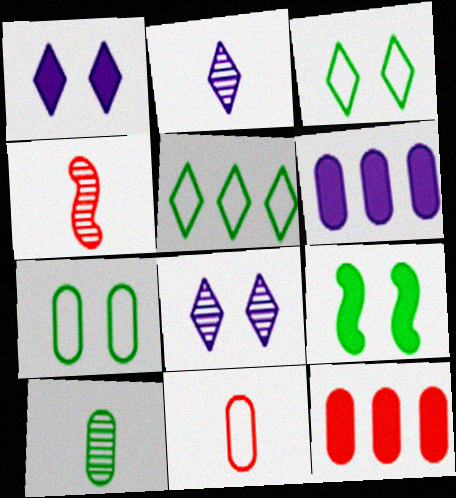[[2, 4, 10], 
[3, 4, 6], 
[5, 9, 10]]